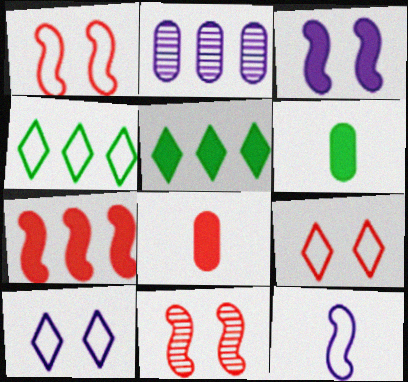[[2, 4, 7], 
[3, 5, 8]]